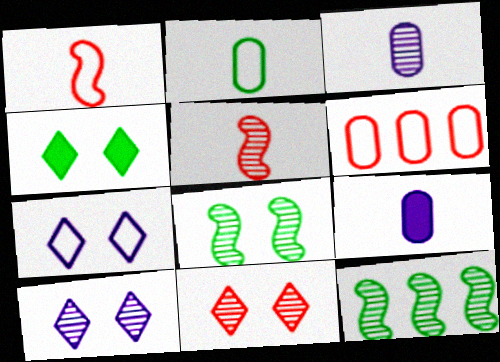[[2, 4, 12], 
[3, 11, 12], 
[4, 7, 11]]